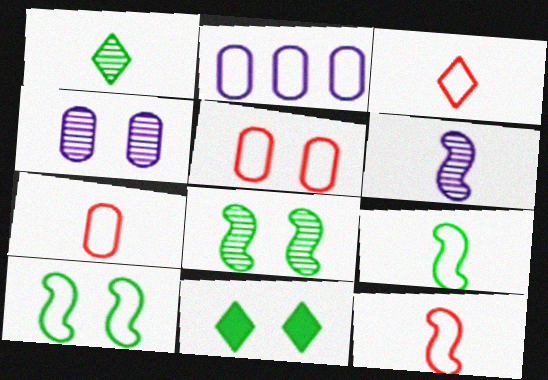[[2, 3, 10], 
[3, 7, 12]]